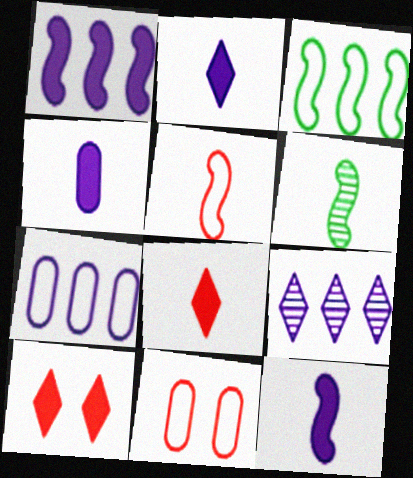[[1, 7, 9], 
[2, 4, 12], 
[5, 6, 12], 
[6, 7, 10]]